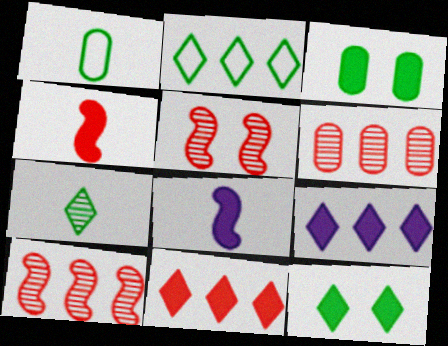[[1, 5, 9], 
[2, 7, 12], 
[3, 4, 9], 
[3, 8, 11]]